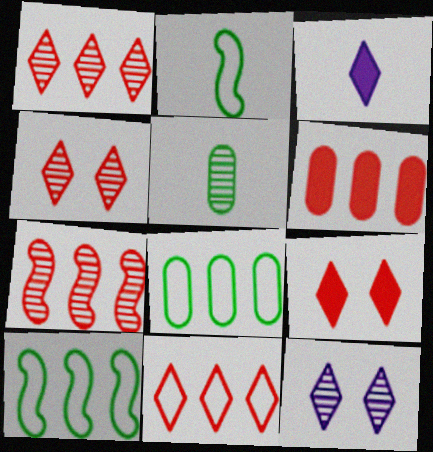[[2, 6, 12], 
[5, 7, 12], 
[6, 7, 11]]